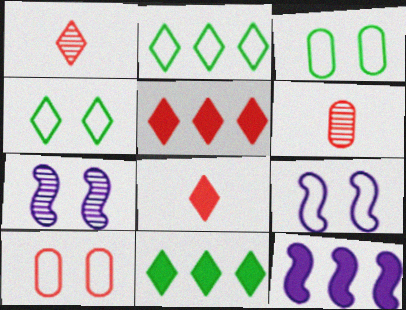[[1, 3, 12], 
[4, 6, 12], 
[4, 9, 10], 
[6, 9, 11]]